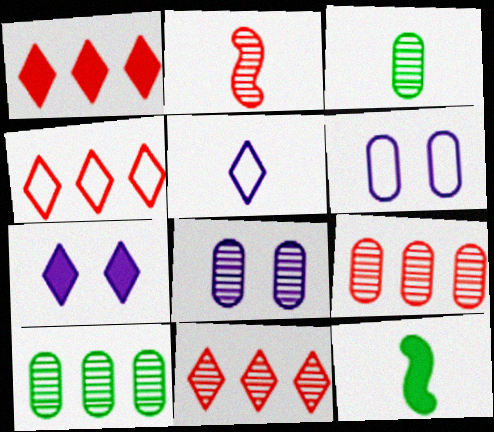[[1, 4, 11], 
[3, 8, 9], 
[4, 8, 12], 
[6, 11, 12]]